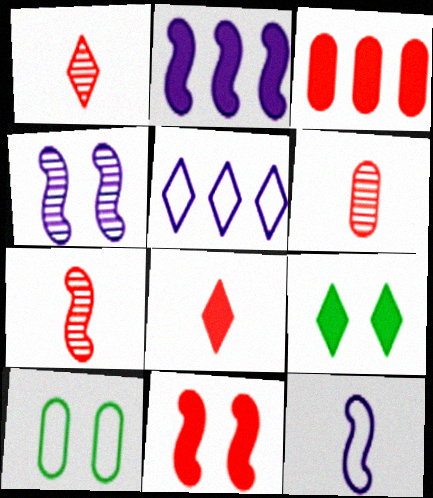[[1, 2, 10], 
[1, 5, 9], 
[1, 6, 7], 
[2, 4, 12], 
[3, 8, 11]]